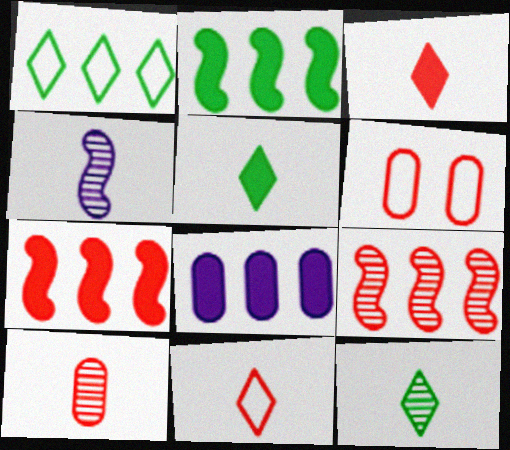[[1, 8, 9], 
[3, 6, 9], 
[4, 10, 12]]